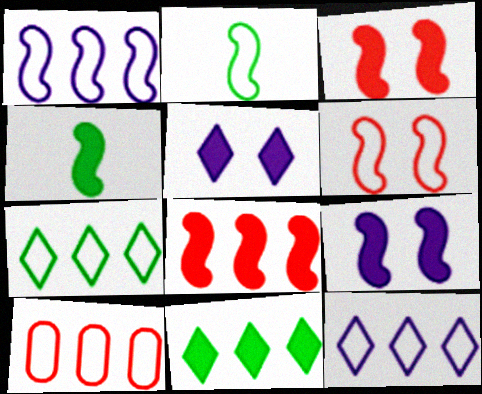[[1, 2, 6], 
[1, 7, 10], 
[4, 8, 9]]